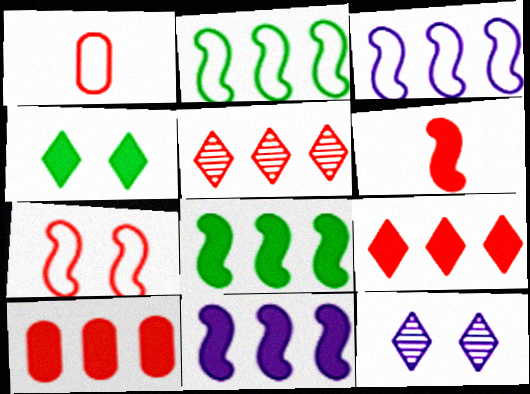[[1, 8, 12]]